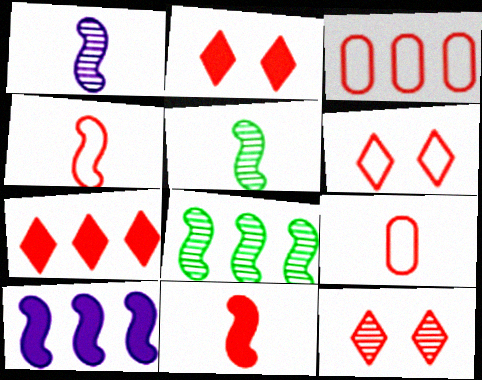[[2, 6, 12], 
[3, 4, 6], 
[3, 11, 12]]